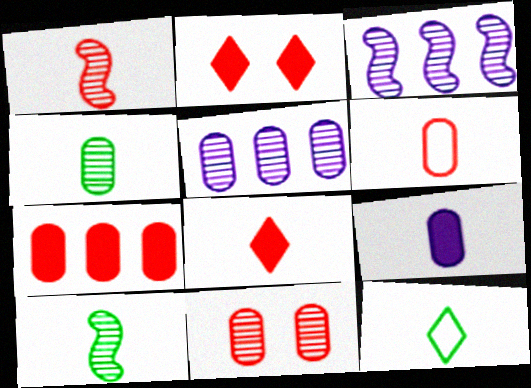[[1, 6, 8], 
[1, 9, 12], 
[4, 5, 11], 
[4, 6, 9], 
[6, 7, 11]]